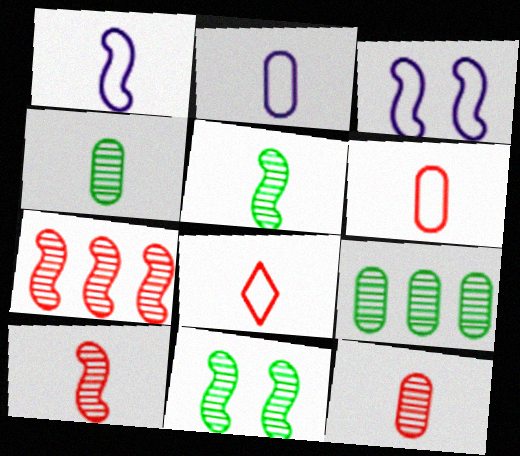[]